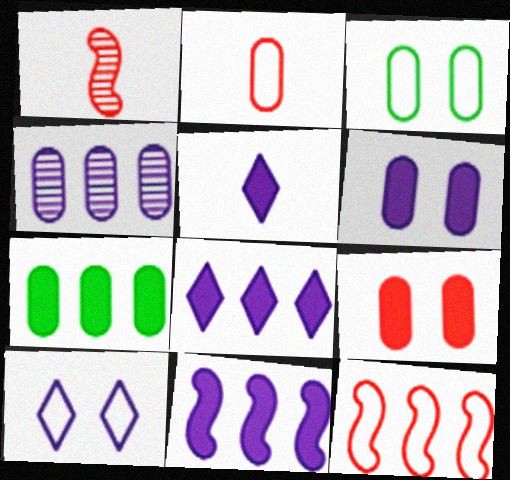[[1, 3, 8], 
[1, 7, 10], 
[5, 6, 11]]